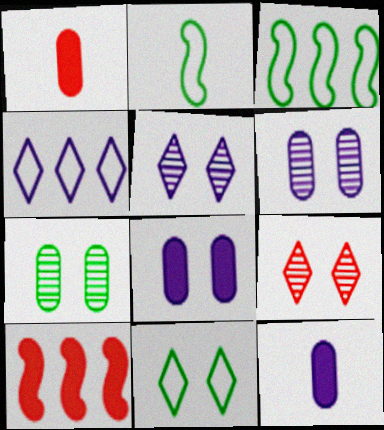[[1, 3, 5], 
[3, 9, 12]]